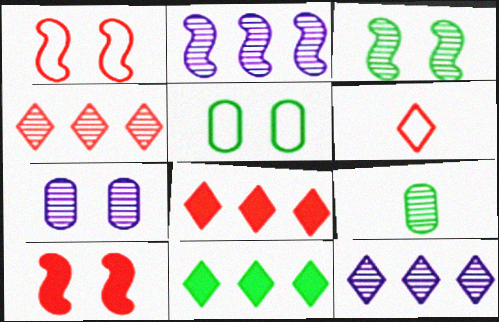[]